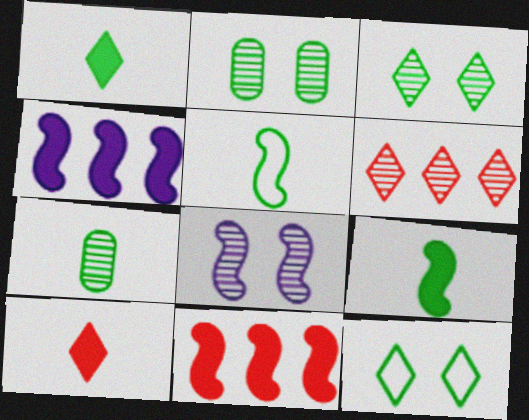[[1, 5, 7], 
[5, 8, 11], 
[6, 7, 8]]